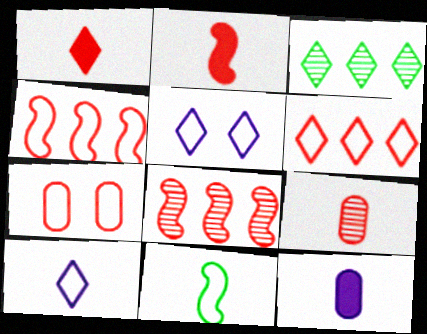[[1, 3, 5], 
[1, 7, 8]]